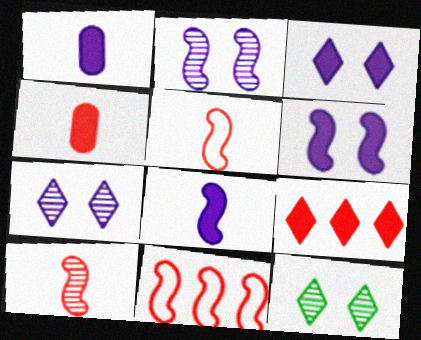[[1, 11, 12]]